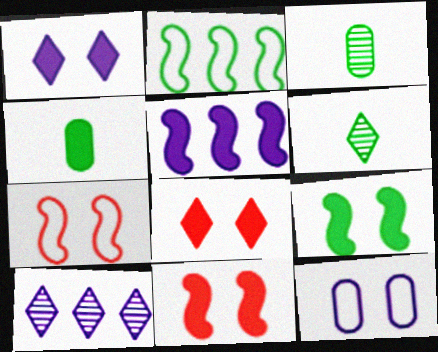[[4, 5, 8], 
[4, 7, 10]]